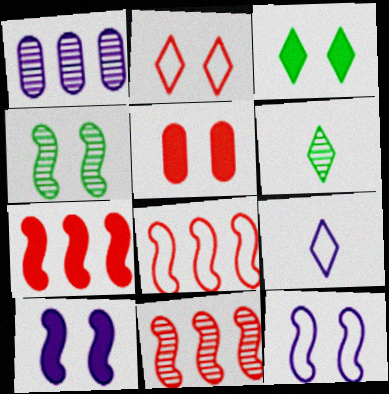[[1, 9, 10], 
[3, 5, 10], 
[7, 8, 11]]